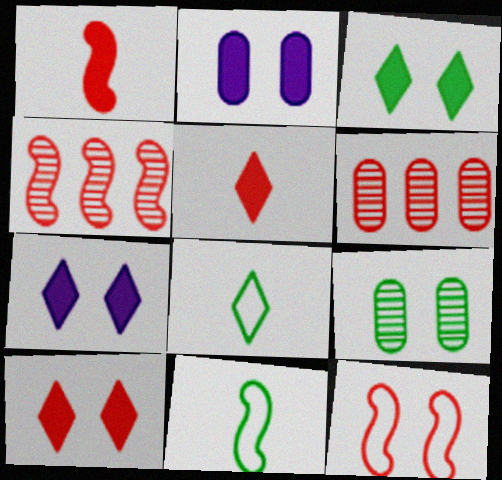[[1, 4, 12], 
[2, 4, 8], 
[3, 7, 10], 
[5, 6, 12], 
[6, 7, 11], 
[7, 9, 12]]